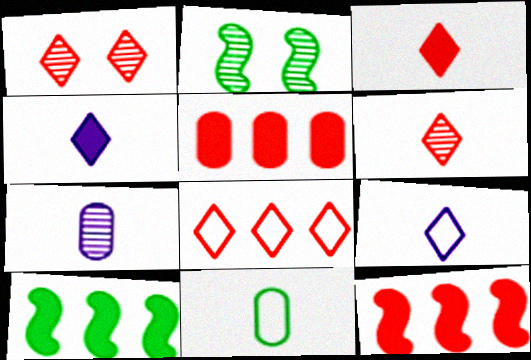[[1, 3, 8], 
[2, 5, 9]]